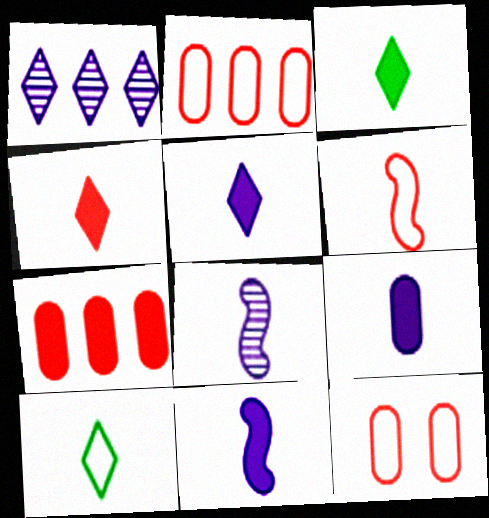[[3, 4, 5], 
[5, 9, 11]]